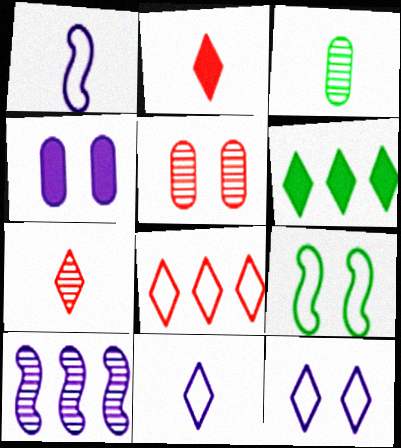[[1, 2, 3], 
[1, 5, 6], 
[3, 6, 9], 
[4, 10, 11], 
[6, 7, 12]]